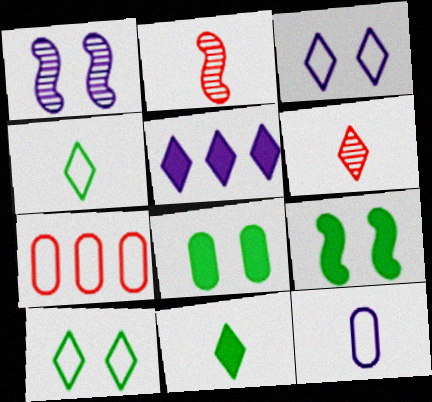[[1, 5, 12], 
[1, 7, 11], 
[2, 11, 12], 
[5, 6, 10]]